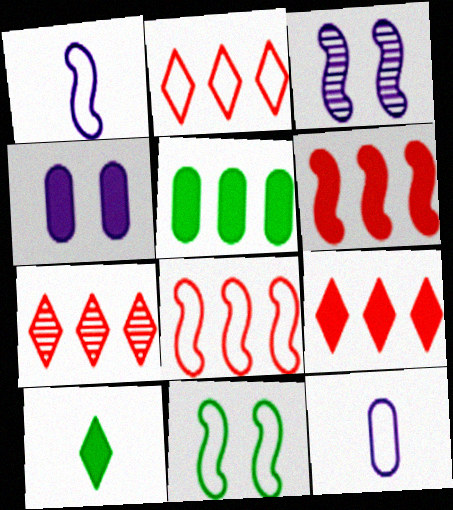[[1, 8, 11], 
[2, 7, 9], 
[2, 11, 12], 
[4, 6, 10]]